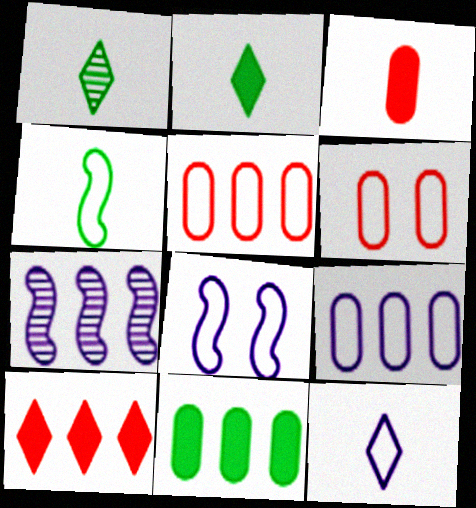[[2, 6, 7], 
[8, 9, 12]]